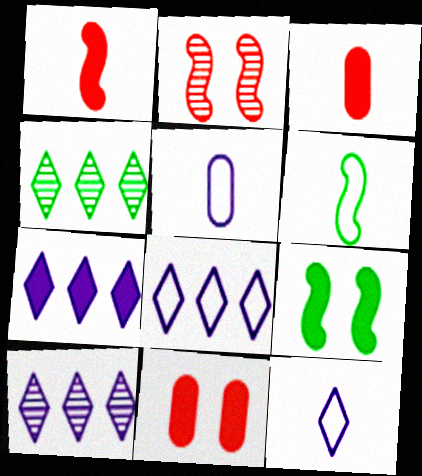[[3, 7, 9], 
[6, 10, 11], 
[7, 8, 10]]